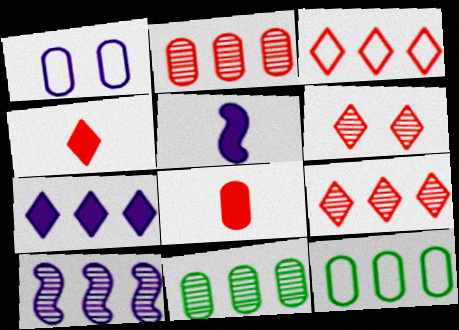[[1, 8, 11], 
[3, 4, 6], 
[5, 6, 12], 
[9, 10, 11]]